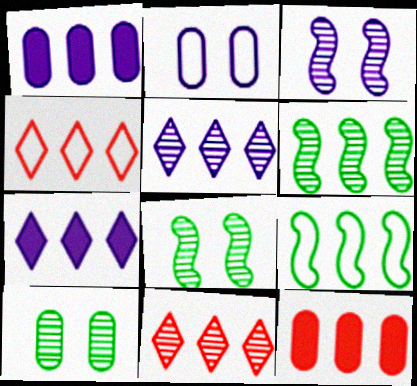[[1, 4, 6], 
[1, 9, 11], 
[5, 9, 12]]